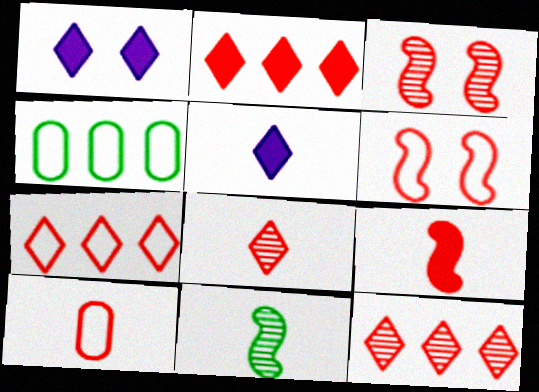[[2, 3, 10], 
[2, 7, 12], 
[3, 4, 5], 
[5, 10, 11], 
[6, 7, 10], 
[8, 9, 10]]